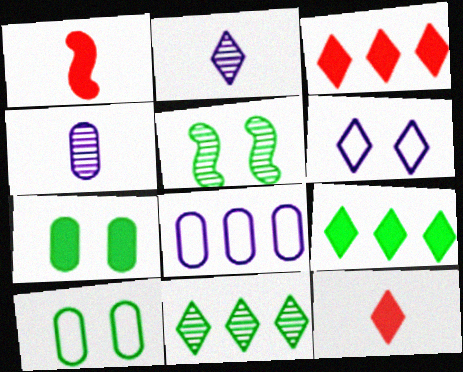[[5, 8, 12], 
[6, 11, 12]]